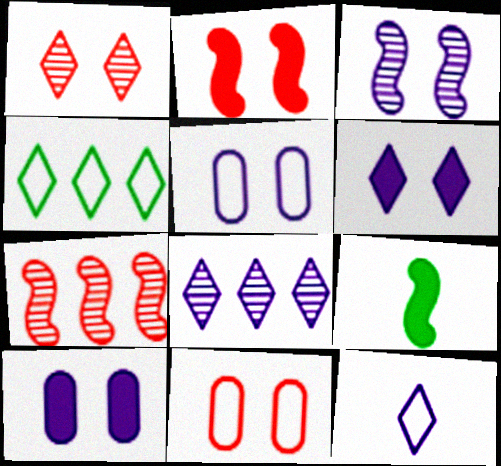[[1, 2, 11], 
[3, 5, 6], 
[6, 8, 12], 
[8, 9, 11]]